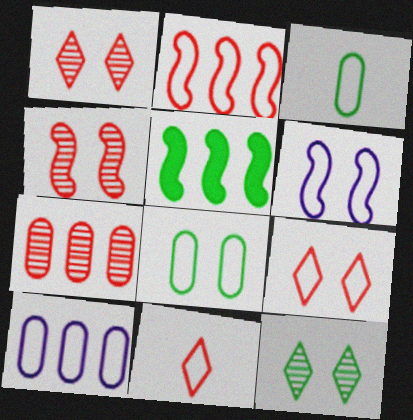[[3, 5, 12], 
[6, 8, 9]]